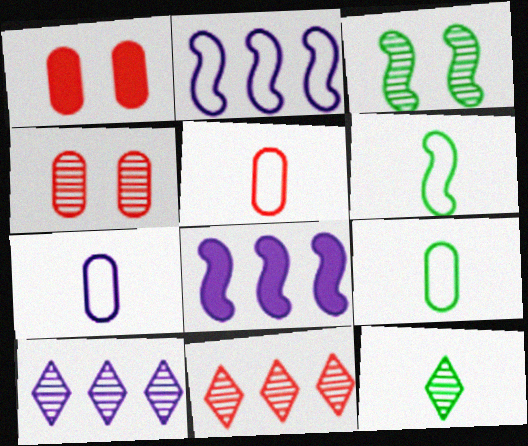[[1, 2, 12], 
[1, 6, 10], 
[5, 7, 9]]